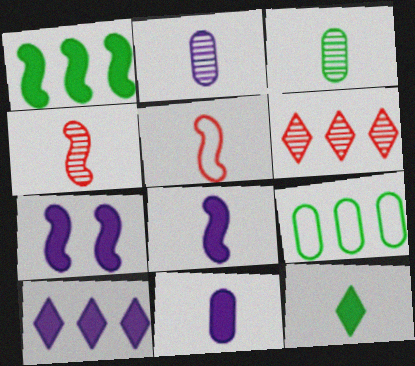[[2, 5, 12], 
[7, 10, 11]]